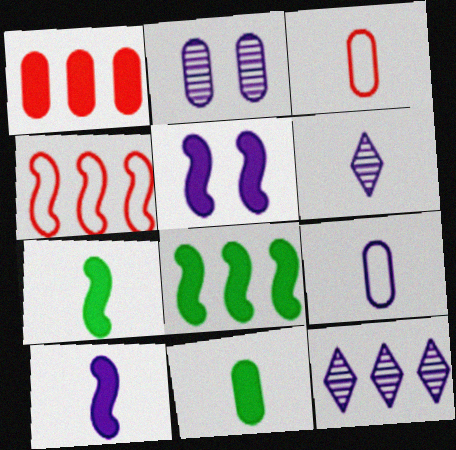[[3, 6, 7], 
[5, 9, 12], 
[6, 9, 10]]